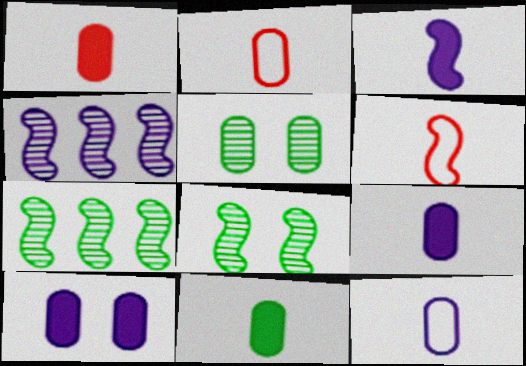[[1, 9, 11]]